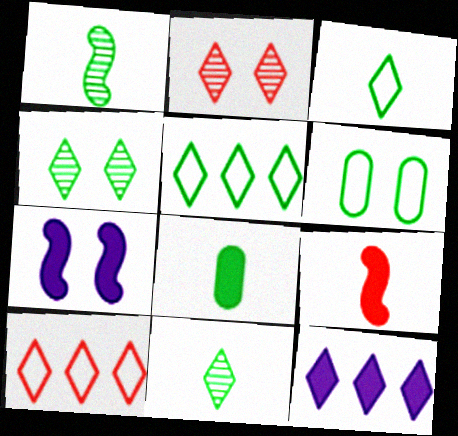[[1, 3, 8], 
[2, 3, 12], 
[2, 6, 7]]